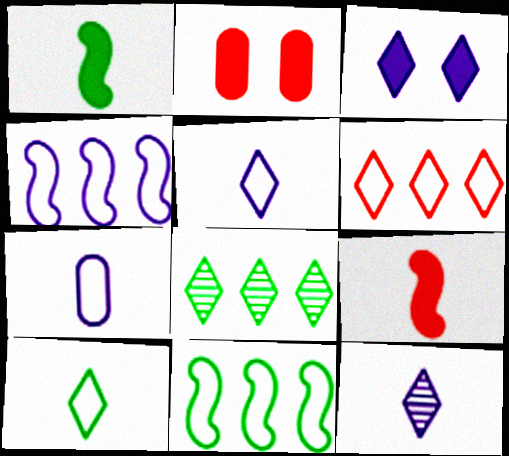[[2, 11, 12]]